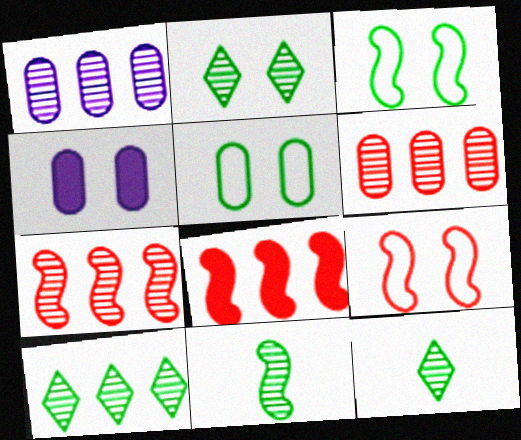[[1, 7, 10], 
[2, 4, 9], 
[2, 10, 12]]